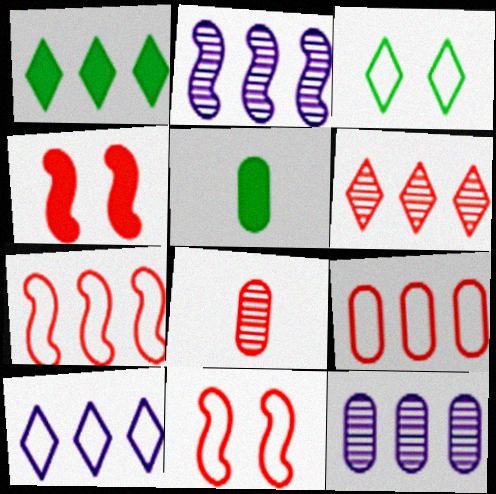[[1, 2, 9], 
[1, 6, 10], 
[1, 7, 12]]